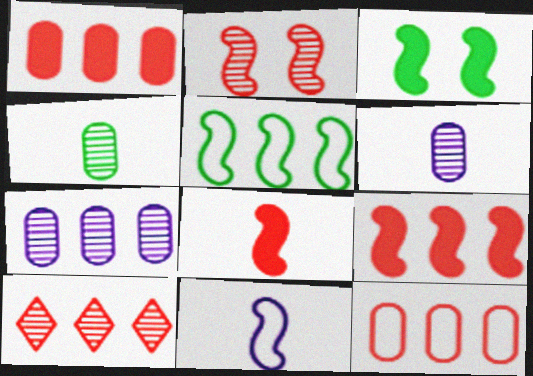[[9, 10, 12]]